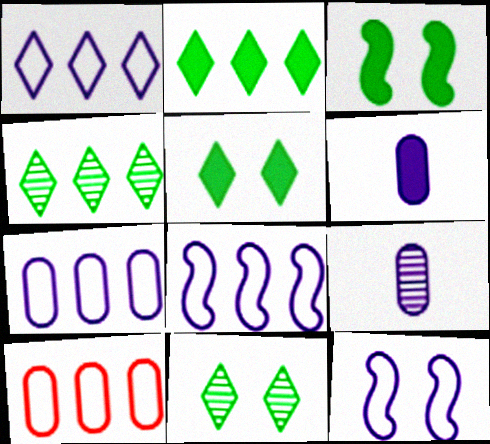[[1, 7, 8]]